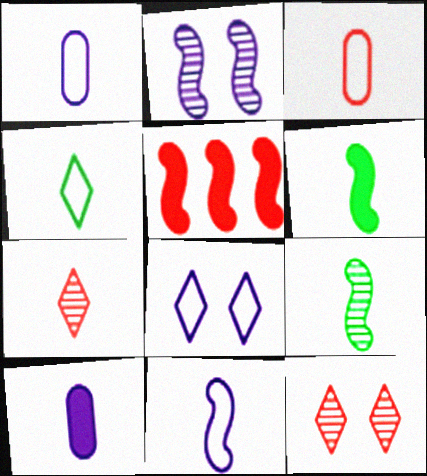[[1, 6, 7], 
[3, 4, 11], 
[3, 5, 12]]